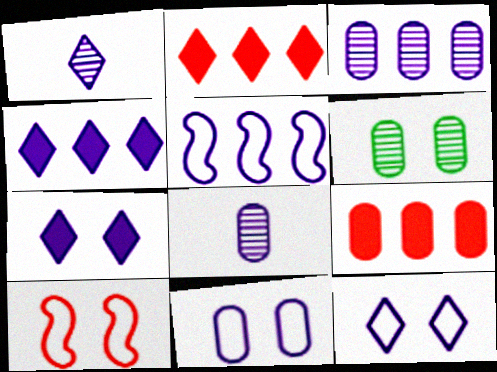[[1, 4, 12], 
[3, 4, 5], 
[5, 7, 8], 
[6, 7, 10]]